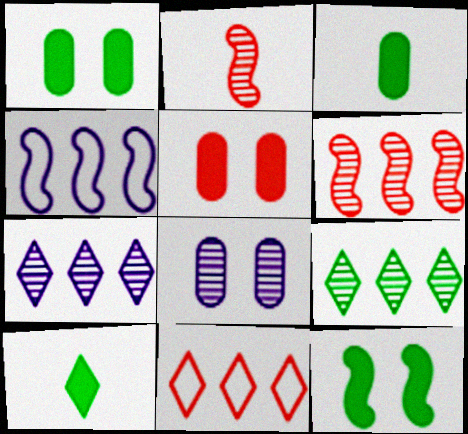[[2, 4, 12], 
[2, 5, 11], 
[2, 8, 9]]